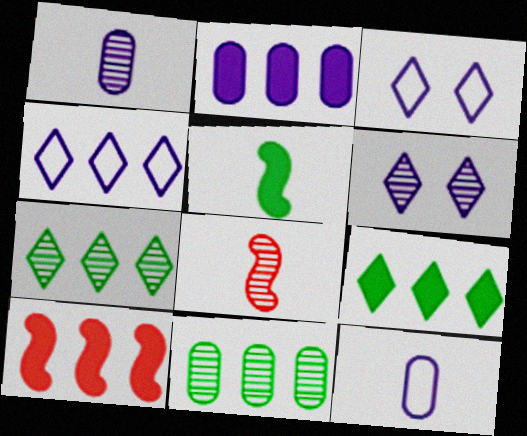[[2, 9, 10], 
[4, 10, 11], 
[6, 8, 11]]